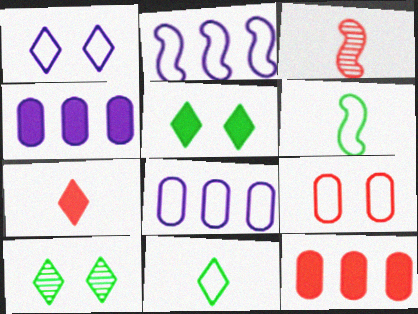[[2, 9, 11], 
[3, 5, 8]]